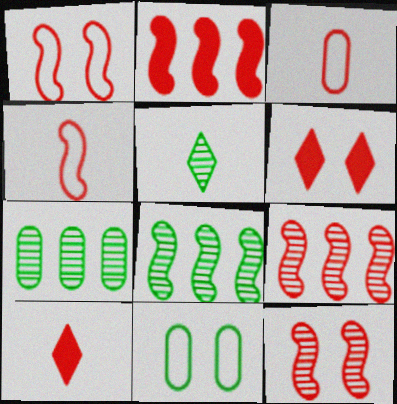[[2, 4, 12], 
[3, 6, 9]]